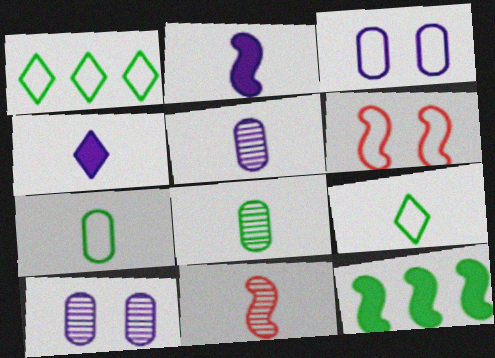[[4, 7, 11]]